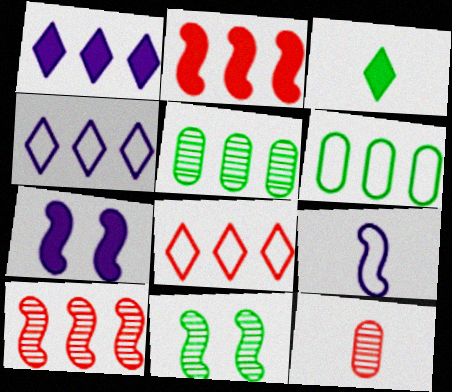[[1, 6, 10], 
[2, 4, 5], 
[2, 9, 11], 
[3, 6, 11], 
[3, 9, 12]]